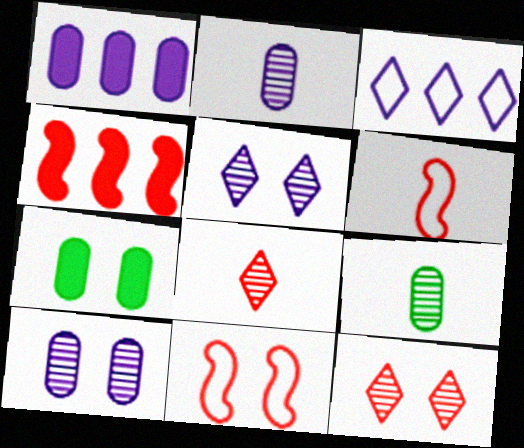[[5, 7, 11]]